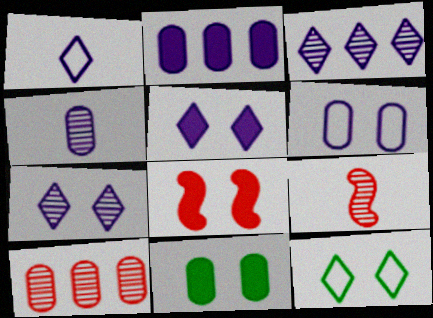[[1, 3, 5], 
[2, 4, 6], 
[2, 9, 12], 
[5, 8, 11]]